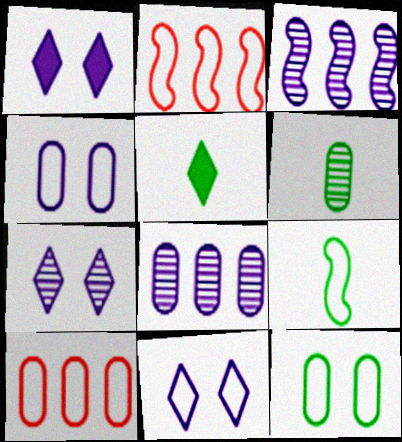[[1, 2, 6], 
[1, 7, 11], 
[5, 6, 9], 
[9, 10, 11]]